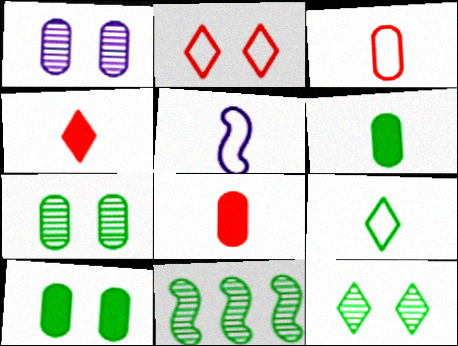[[3, 5, 9], 
[9, 10, 11]]